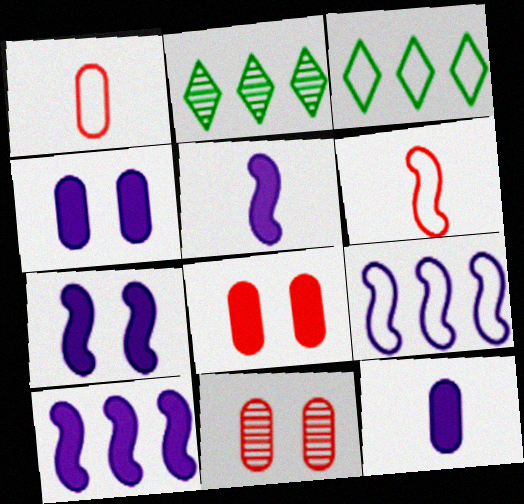[[1, 2, 7], 
[2, 4, 6], 
[3, 5, 11], 
[5, 7, 10]]